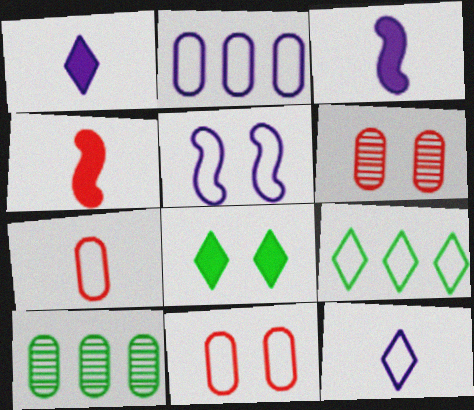[[2, 5, 12], 
[3, 6, 9], 
[5, 6, 8], 
[5, 7, 9]]